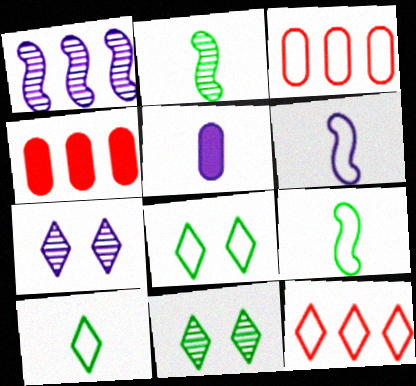[[3, 6, 8], 
[4, 6, 11], 
[4, 7, 9]]